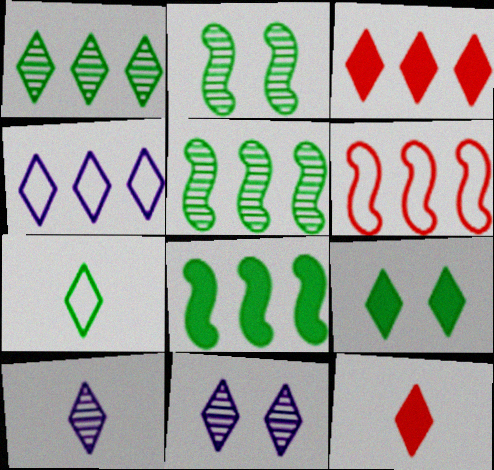[[1, 3, 4], 
[1, 7, 9], 
[3, 7, 11], 
[7, 10, 12]]